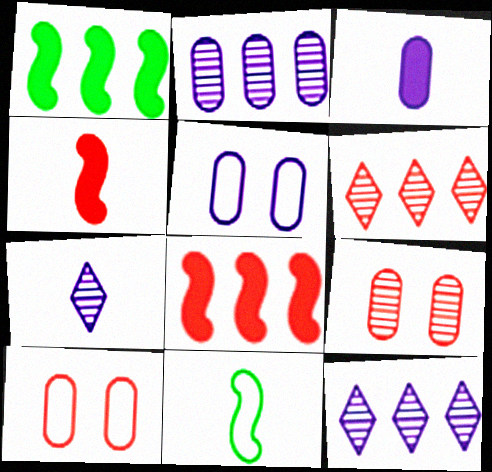[[1, 7, 10], 
[2, 3, 5], 
[4, 6, 10]]